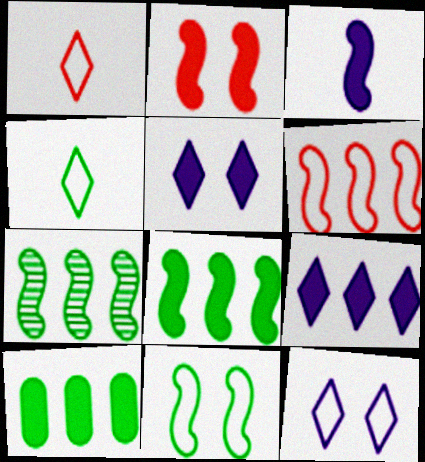[[2, 3, 8]]